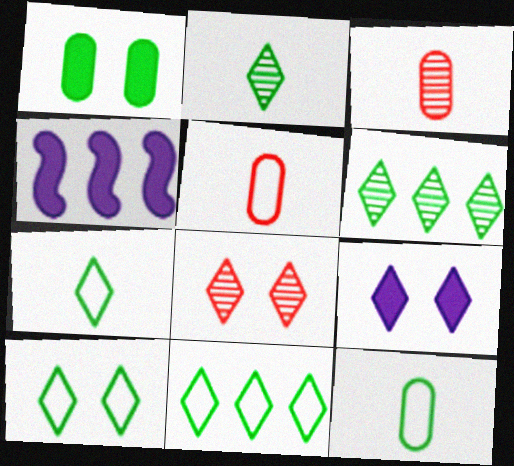[[3, 4, 10], 
[4, 8, 12], 
[7, 10, 11], 
[8, 9, 10]]